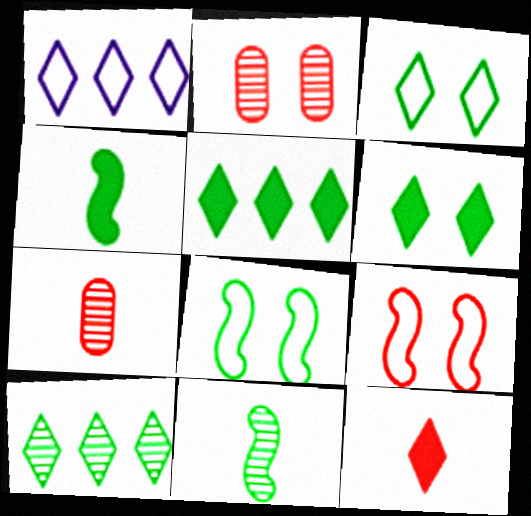[[1, 2, 4]]